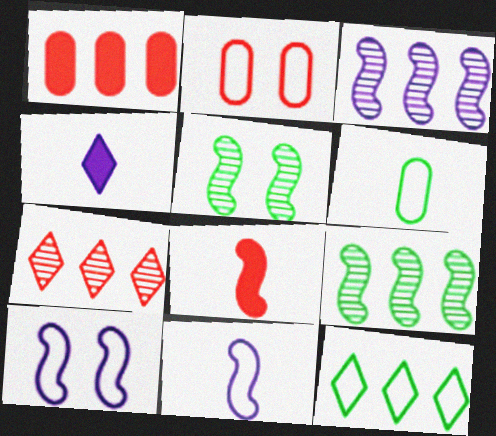[[1, 3, 12], 
[2, 4, 9], 
[2, 7, 8], 
[2, 11, 12], 
[8, 9, 10]]